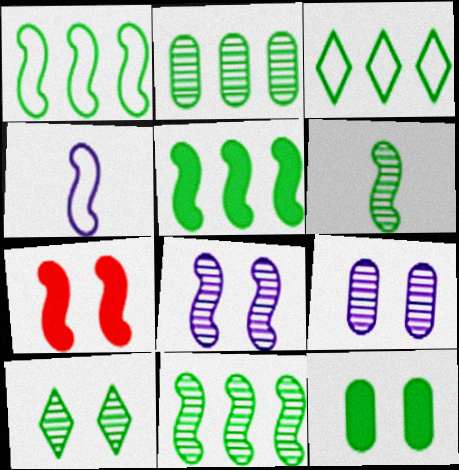[[1, 5, 11], 
[2, 3, 5], 
[2, 6, 10], 
[3, 6, 12], 
[4, 7, 11]]